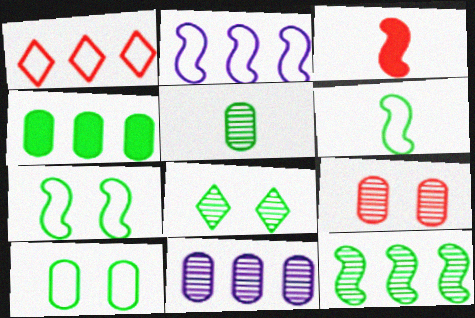[[1, 3, 9], 
[4, 5, 10], 
[4, 6, 8], 
[5, 8, 12], 
[5, 9, 11]]